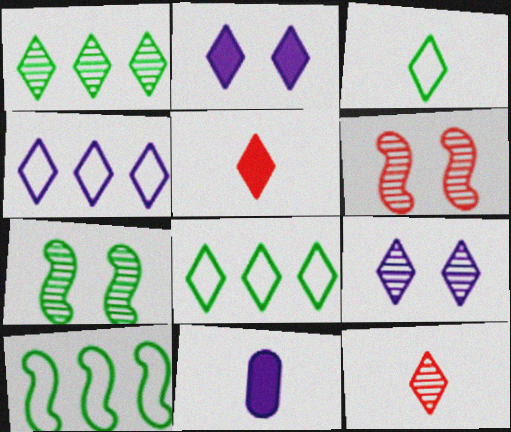[[1, 9, 12], 
[2, 8, 12], 
[5, 8, 9], 
[6, 8, 11]]